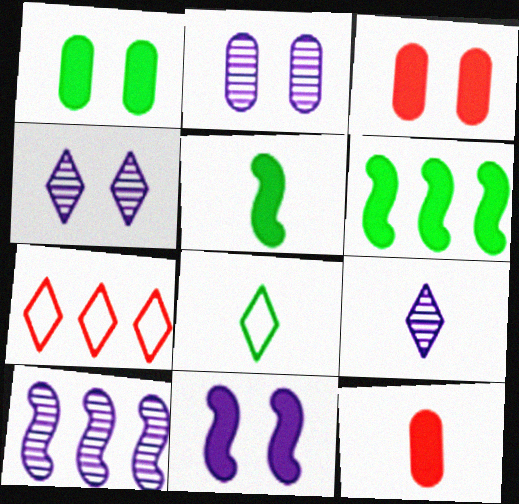[[2, 5, 7], 
[2, 9, 10], 
[3, 8, 10]]